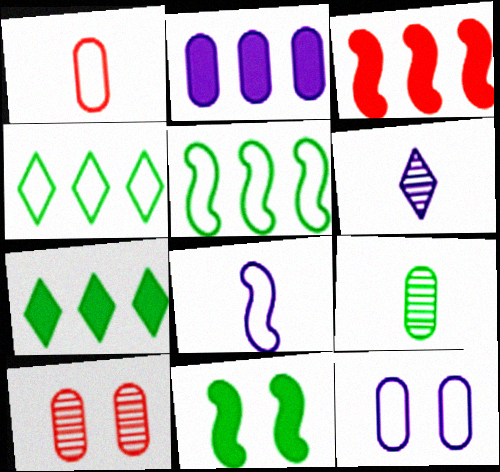[[2, 3, 7], 
[4, 9, 11], 
[7, 8, 10]]